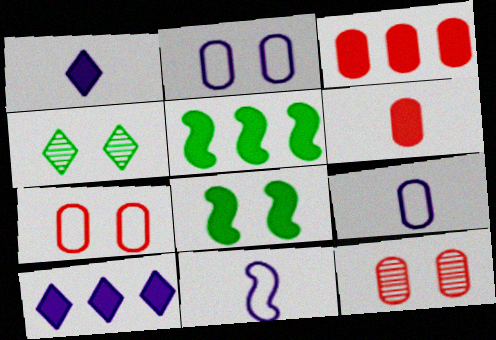[[1, 3, 8], 
[3, 4, 11], 
[3, 5, 10], 
[6, 8, 10]]